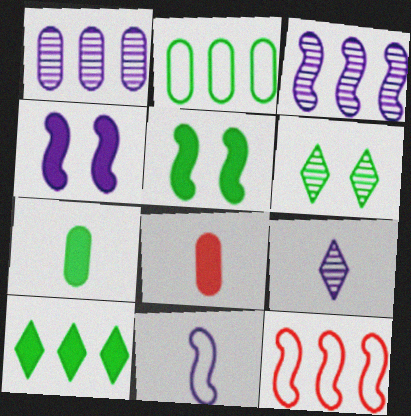[[1, 10, 12], 
[3, 4, 11], 
[4, 8, 10], 
[5, 7, 10]]